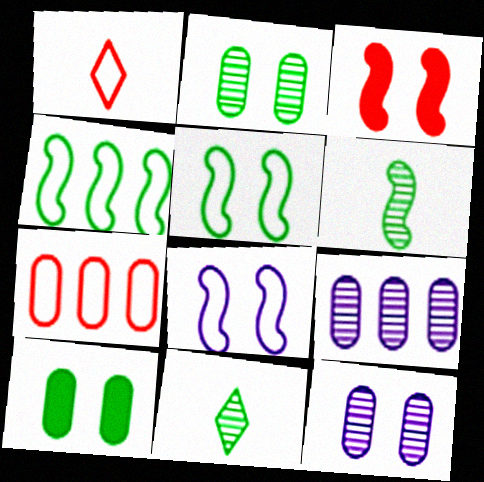[[4, 10, 11]]